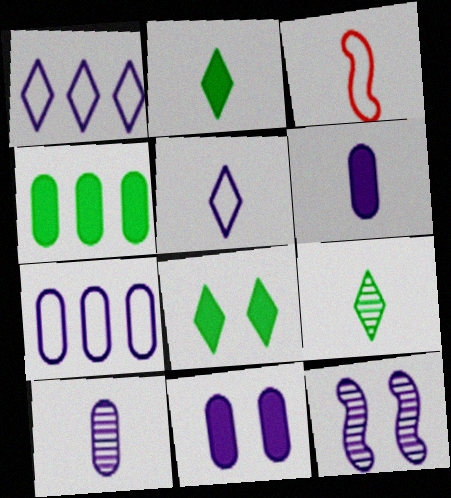[[1, 6, 12], 
[2, 3, 10], 
[3, 6, 9], 
[7, 10, 11]]